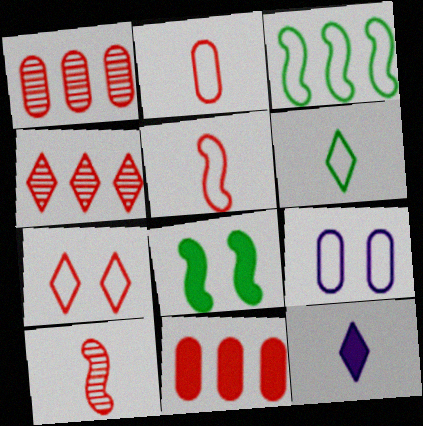[[7, 10, 11], 
[8, 11, 12]]